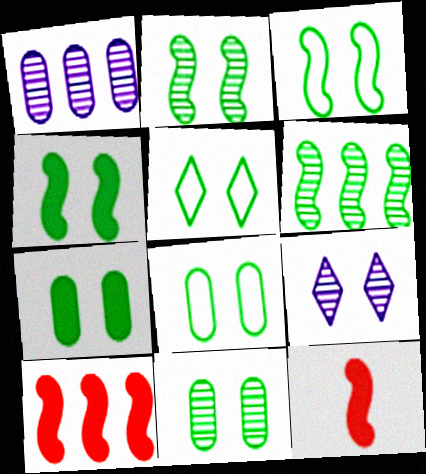[[1, 5, 12], 
[2, 3, 4], 
[2, 5, 7], 
[3, 5, 8], 
[4, 5, 11], 
[7, 8, 11]]